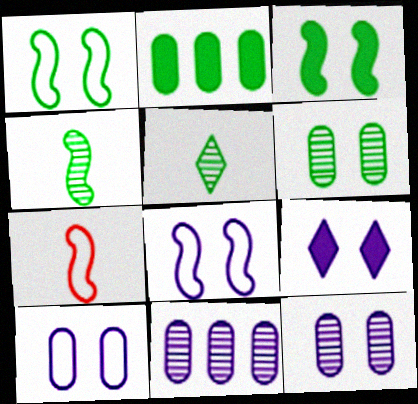[[1, 2, 5], 
[8, 9, 12]]